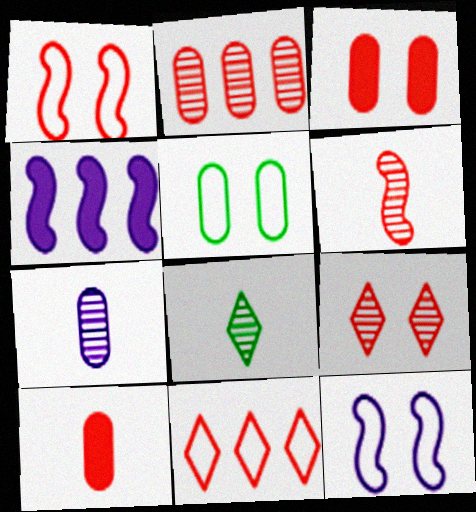[[1, 3, 9], 
[2, 6, 9], 
[3, 6, 11], 
[6, 7, 8]]